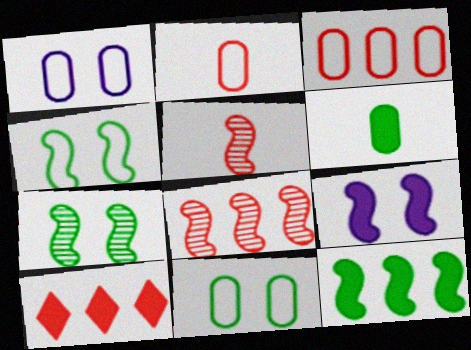[[3, 8, 10], 
[6, 9, 10]]